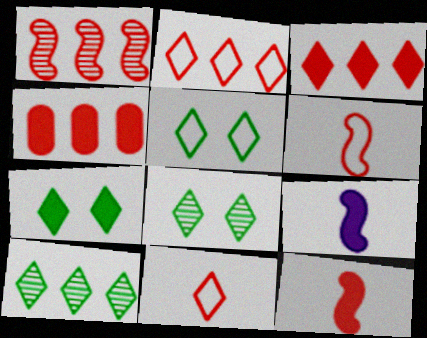[[1, 2, 4], 
[4, 7, 9], 
[5, 7, 8]]